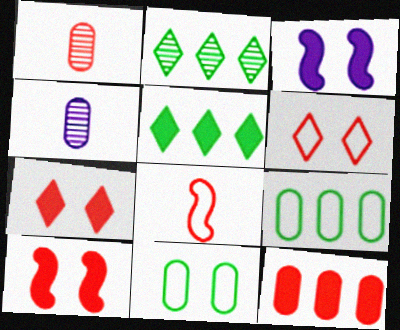[[4, 11, 12]]